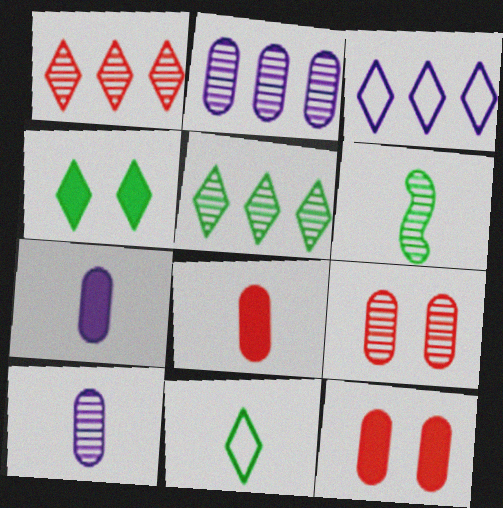[[3, 6, 12], 
[4, 5, 11]]